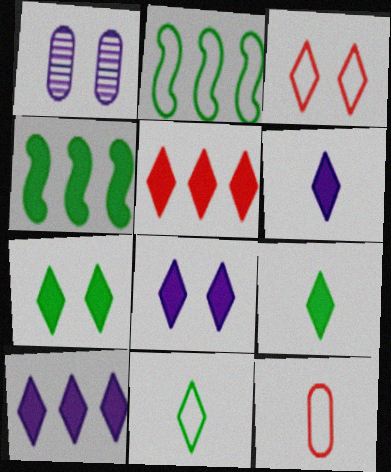[[5, 6, 7], 
[5, 8, 9], 
[6, 8, 10]]